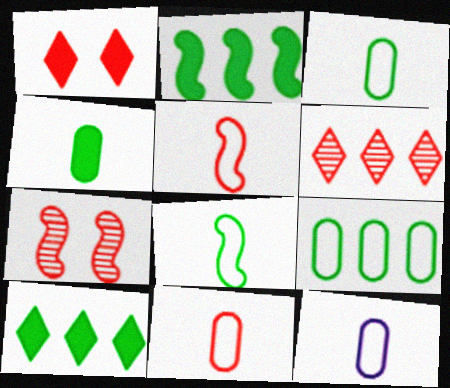[[3, 11, 12], 
[7, 10, 12]]